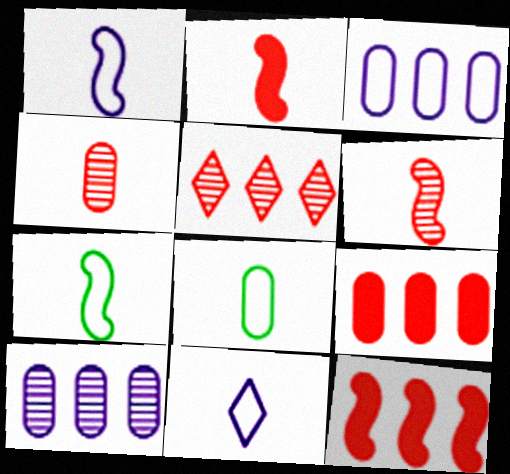[]